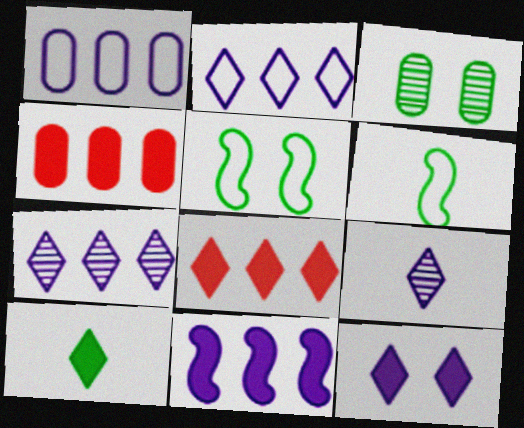[[1, 7, 11], 
[2, 9, 12], 
[4, 5, 9], 
[8, 10, 12]]